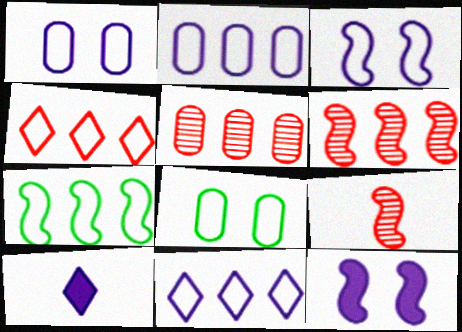[[2, 4, 7], 
[6, 8, 10], 
[7, 9, 12]]